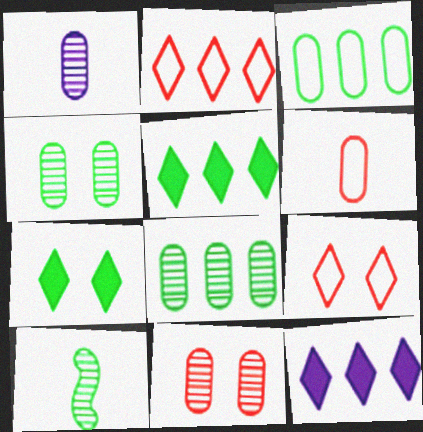[[1, 8, 11], 
[3, 7, 10]]